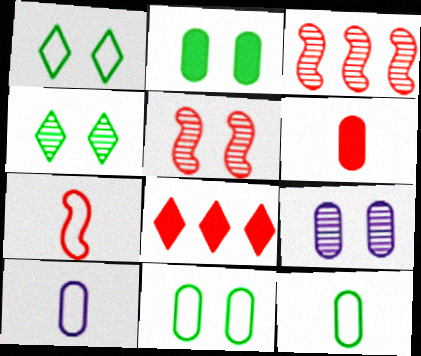[[4, 5, 9]]